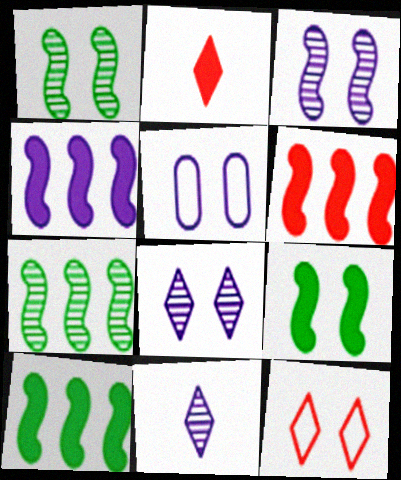[[2, 5, 7], 
[4, 5, 11], 
[4, 6, 10]]